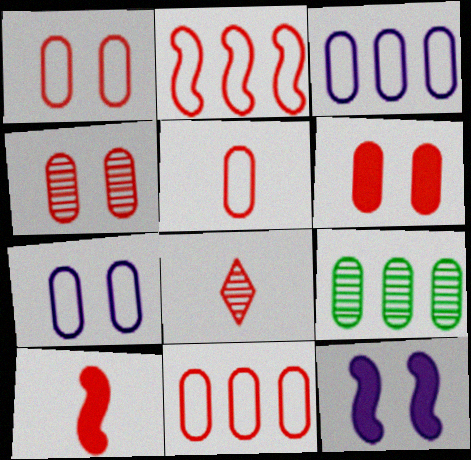[[1, 4, 6], 
[1, 5, 11], 
[2, 6, 8], 
[5, 8, 10]]